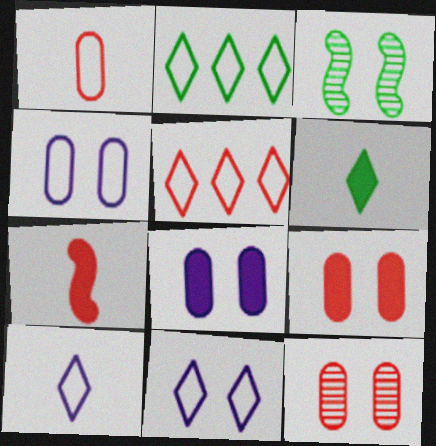[[3, 9, 11], 
[5, 7, 12]]